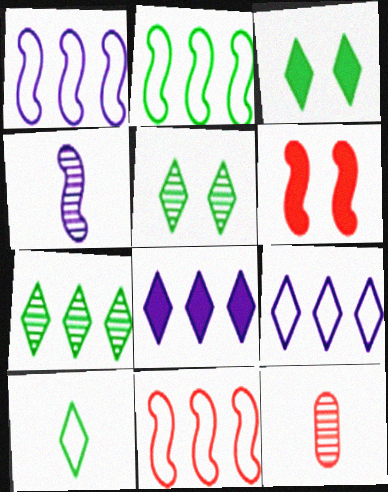[[1, 2, 11], 
[1, 3, 12], 
[2, 4, 6], 
[3, 7, 10]]